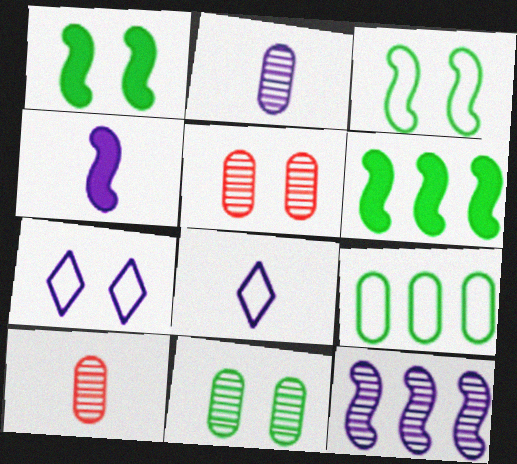[[1, 5, 7], 
[2, 4, 8], 
[5, 6, 8], 
[6, 7, 10]]